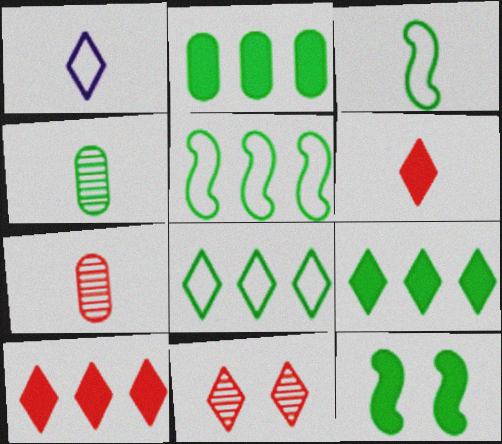[[1, 9, 11], 
[4, 8, 12]]